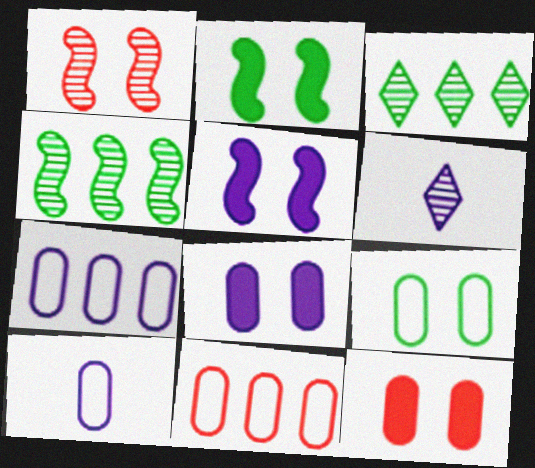[[2, 6, 11], 
[5, 6, 7], 
[9, 10, 11]]